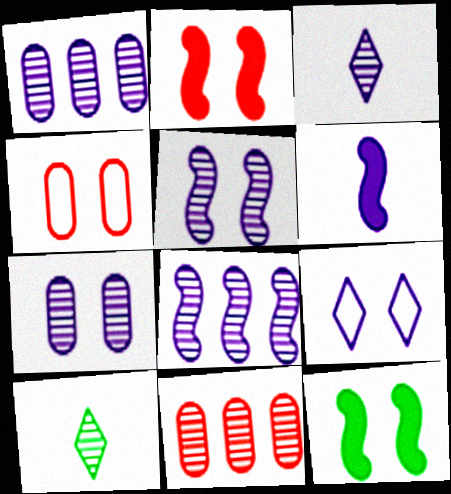[[1, 3, 5], 
[1, 6, 9], 
[3, 7, 8], 
[5, 10, 11]]